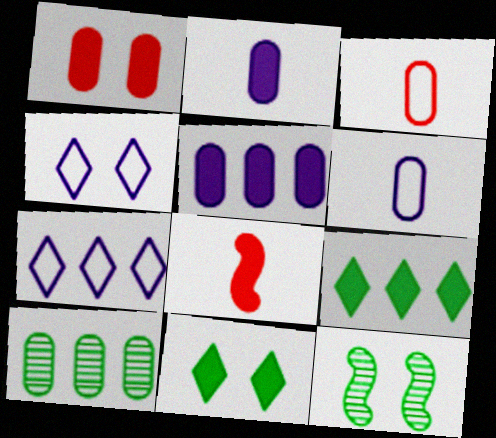[[1, 4, 12], 
[1, 6, 10], 
[4, 8, 10], 
[5, 8, 11]]